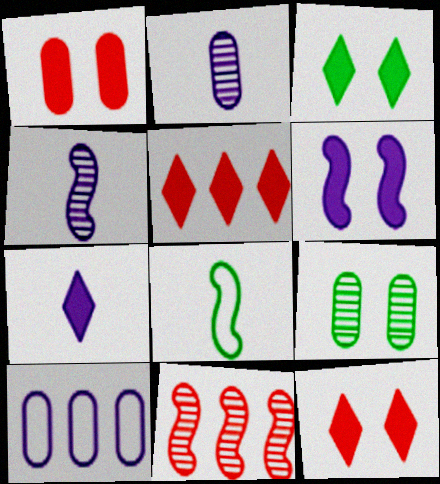[[1, 3, 6], 
[3, 5, 7], 
[6, 8, 11]]